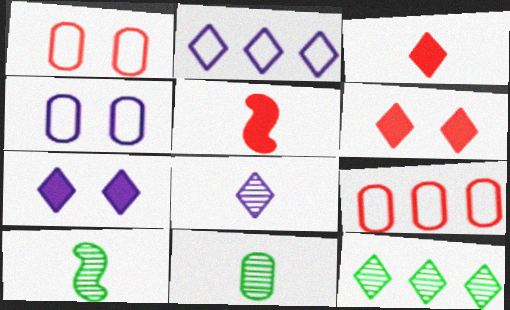[[2, 7, 8], 
[4, 5, 12], 
[7, 9, 10]]